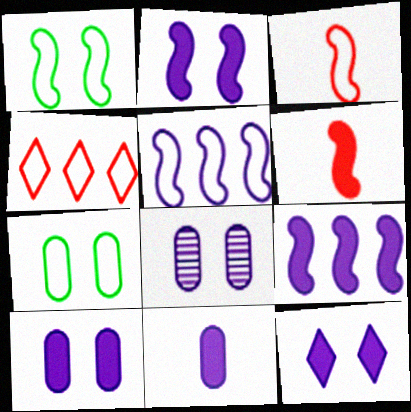[[1, 3, 5], 
[2, 10, 12], 
[9, 11, 12]]